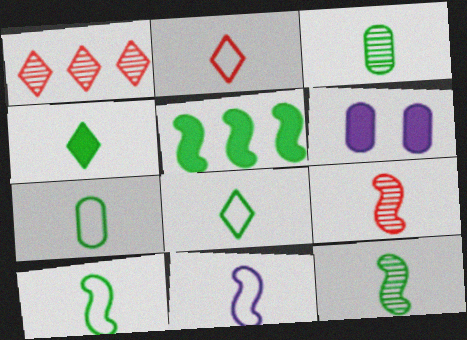[[1, 6, 10], 
[2, 7, 11], 
[3, 4, 10], 
[4, 7, 12], 
[7, 8, 10]]